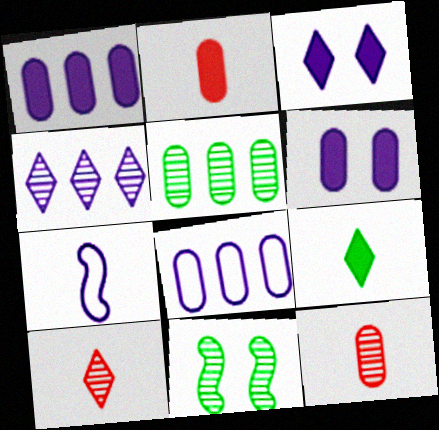[[4, 6, 7], 
[4, 11, 12], 
[7, 9, 12]]